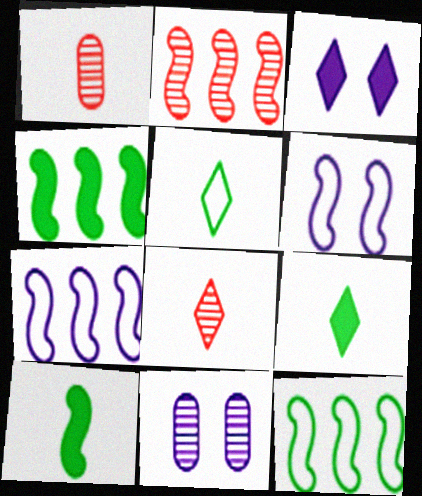[[1, 3, 12], 
[2, 4, 7], 
[2, 6, 10], 
[3, 6, 11]]